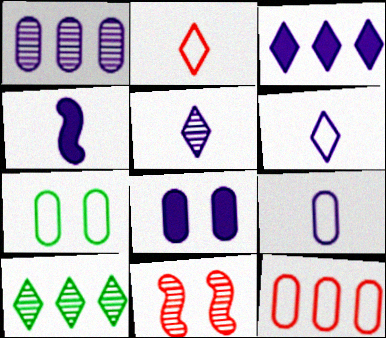[[1, 8, 9], 
[3, 4, 8], 
[4, 5, 9], 
[7, 9, 12]]